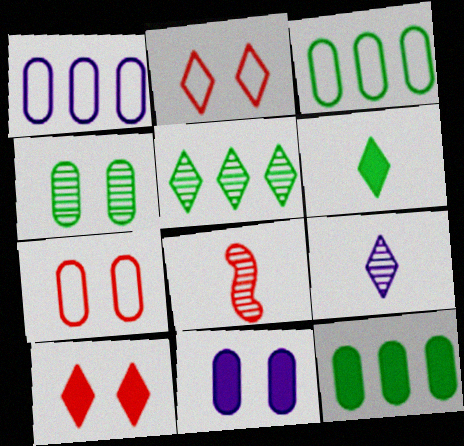[[4, 7, 11]]